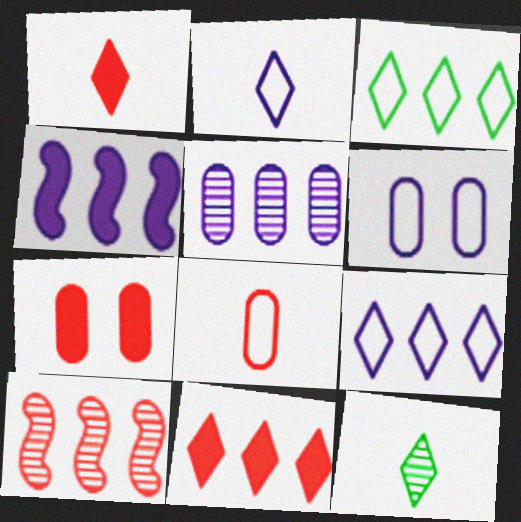[[1, 2, 12], 
[4, 5, 9]]